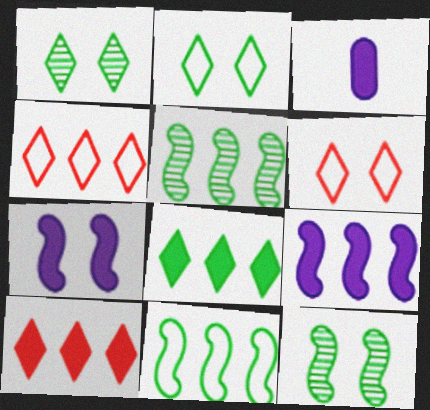[[3, 4, 12], 
[3, 5, 6]]